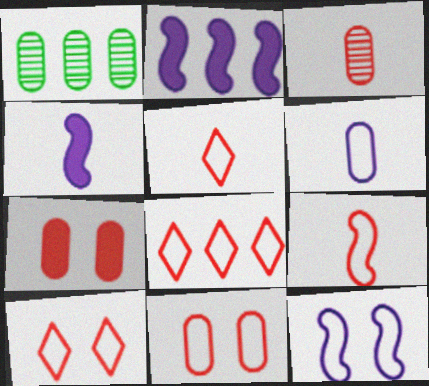[[1, 2, 8], 
[1, 4, 10], 
[1, 6, 7], 
[5, 8, 10], 
[8, 9, 11]]